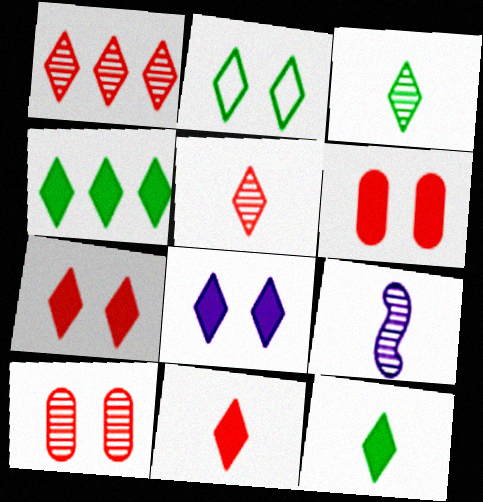[[2, 3, 4], 
[4, 8, 11]]